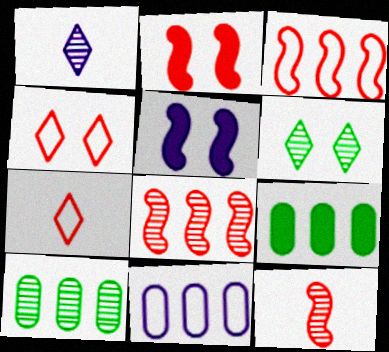[[1, 5, 11], 
[2, 3, 12], 
[5, 7, 10]]